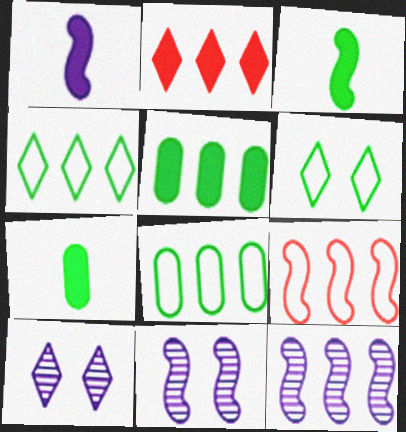[[2, 8, 12], 
[3, 9, 11], 
[7, 9, 10]]